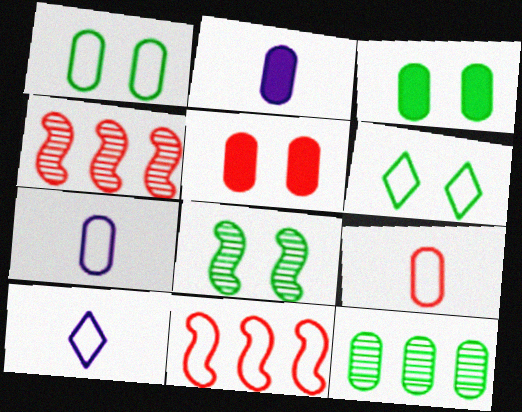[[1, 10, 11], 
[2, 4, 6], 
[3, 4, 10], 
[3, 6, 8], 
[5, 7, 12], 
[6, 7, 11]]